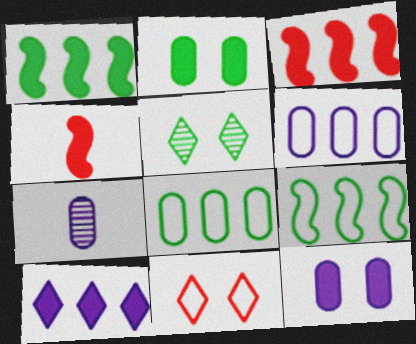[[1, 7, 11], 
[2, 4, 10], 
[4, 5, 6], 
[6, 7, 12]]